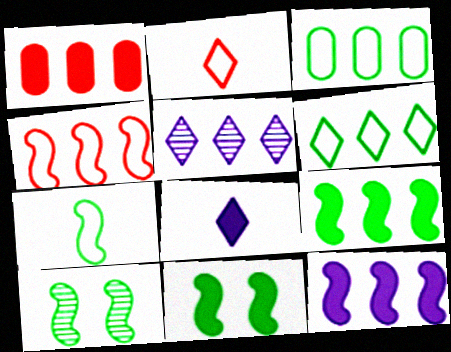[[1, 8, 11], 
[7, 9, 10]]